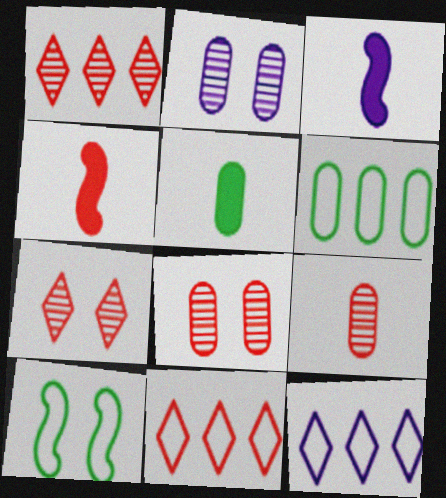[[2, 3, 12], 
[3, 6, 7], 
[4, 8, 11]]